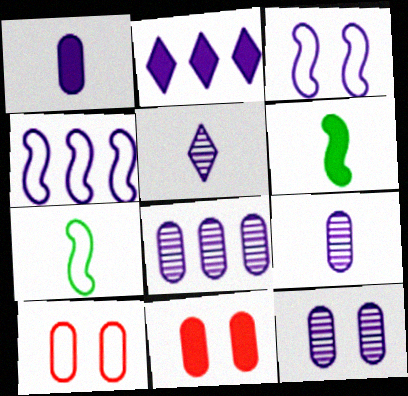[[2, 3, 9], 
[2, 4, 8], 
[2, 6, 11], 
[8, 9, 12]]